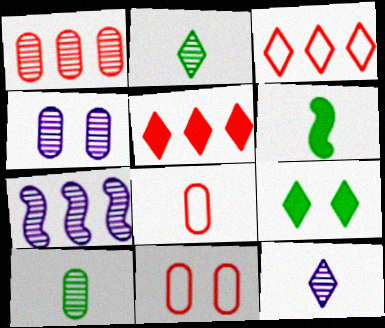[[1, 4, 10], 
[3, 4, 6], 
[3, 9, 12], 
[4, 7, 12], 
[6, 8, 12], 
[7, 8, 9]]